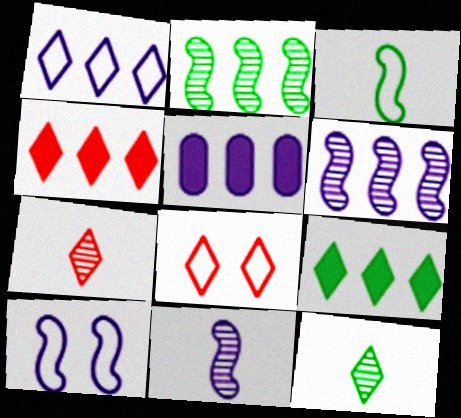[[1, 5, 6], 
[4, 7, 8]]